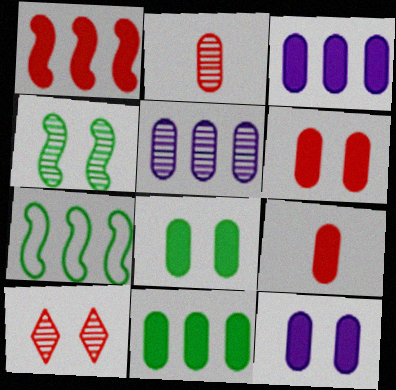[[3, 8, 9], 
[6, 8, 12], 
[9, 11, 12]]